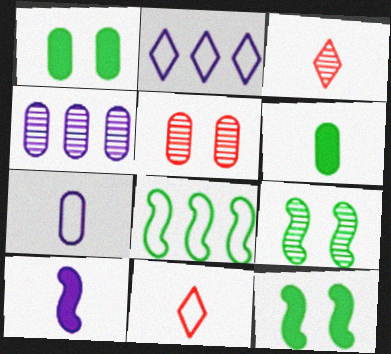[[3, 4, 9], 
[4, 11, 12]]